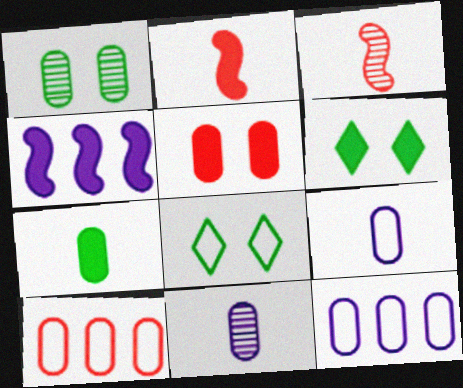[[3, 6, 12]]